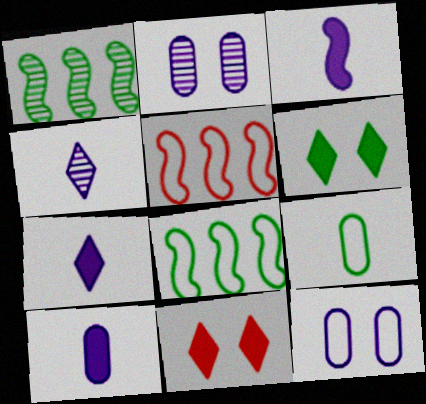[[1, 6, 9], 
[3, 7, 10]]